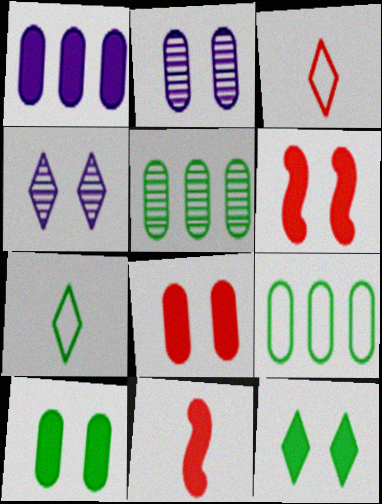[[1, 11, 12], 
[4, 9, 11]]